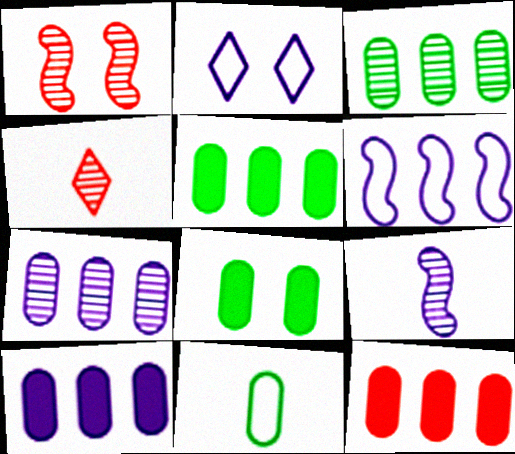[[1, 2, 8], 
[2, 9, 10], 
[3, 8, 11], 
[4, 6, 8], 
[5, 10, 12]]